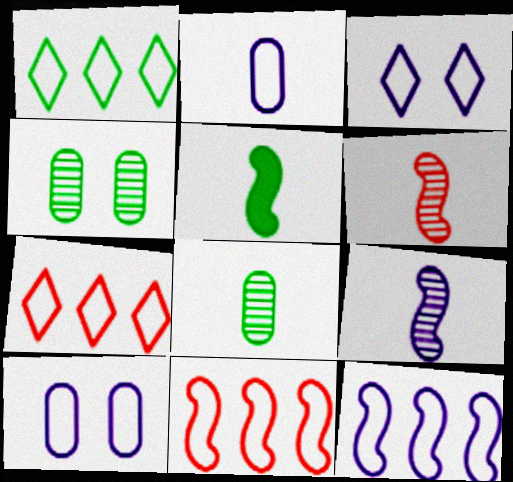[[1, 4, 5], 
[2, 3, 12]]